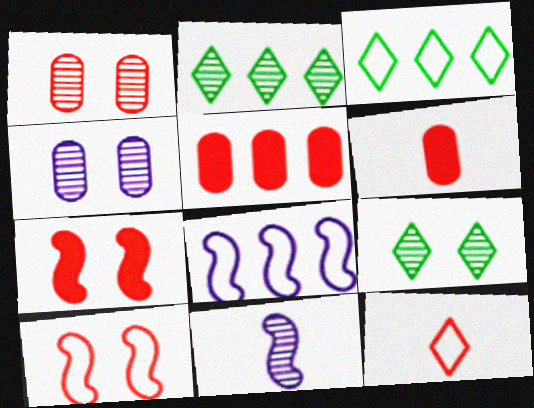[[1, 2, 11], 
[2, 5, 8], 
[6, 8, 9]]